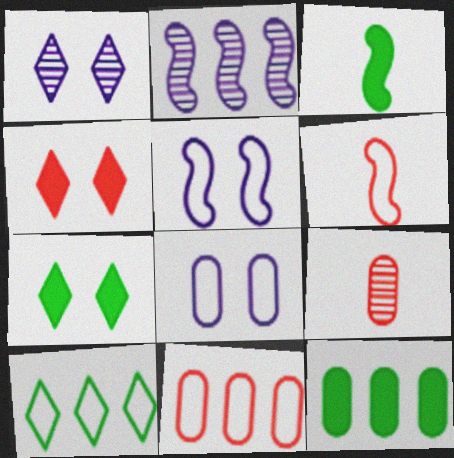[[1, 3, 11], 
[1, 6, 12], 
[3, 7, 12], 
[6, 8, 10], 
[8, 9, 12]]